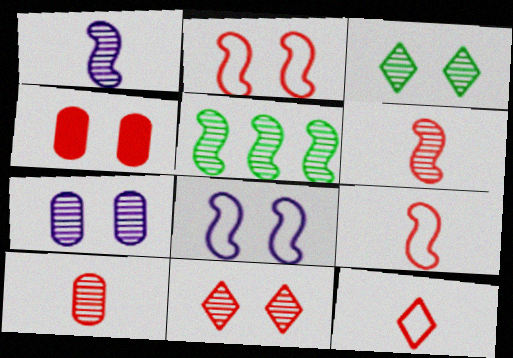[[2, 4, 11], 
[3, 4, 8]]